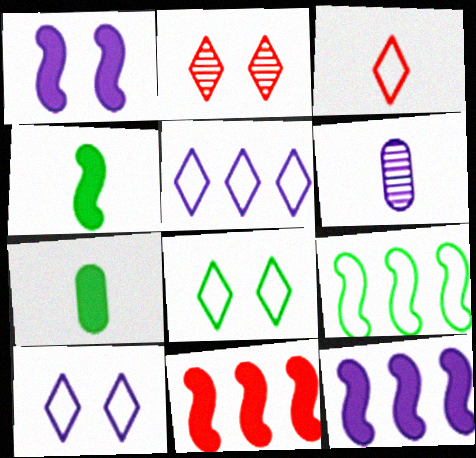[[1, 4, 11], 
[1, 5, 6], 
[3, 4, 6], 
[3, 5, 8], 
[6, 8, 11], 
[6, 10, 12]]